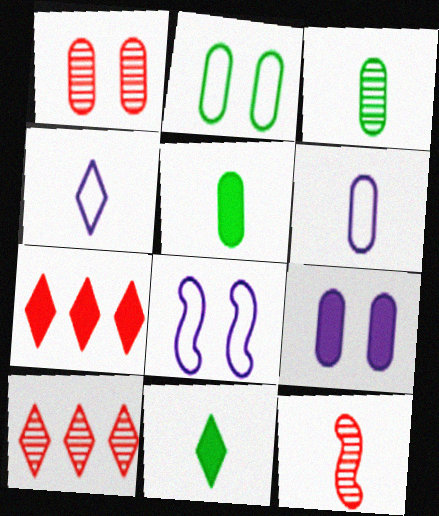[[1, 2, 9], 
[1, 10, 12], 
[3, 7, 8], 
[4, 5, 12], 
[5, 8, 10], 
[6, 11, 12]]